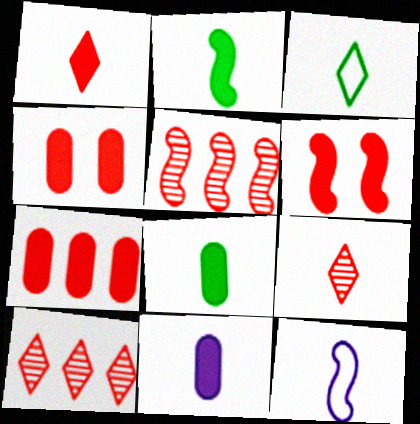[[1, 2, 11], 
[1, 6, 7], 
[8, 9, 12]]